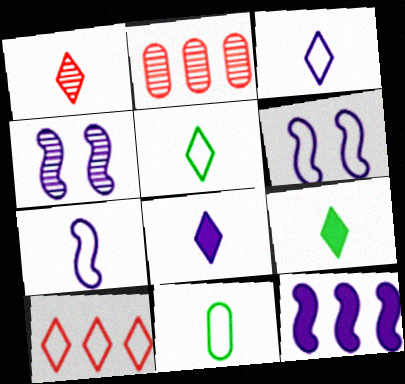[[1, 3, 9], 
[1, 5, 8], 
[2, 6, 9], 
[4, 7, 12], 
[6, 10, 11]]